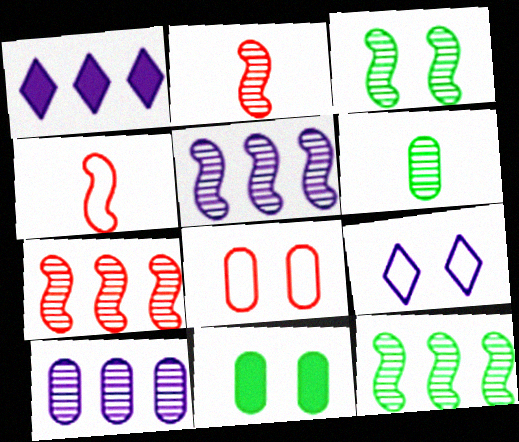[[2, 3, 5], 
[5, 7, 12]]